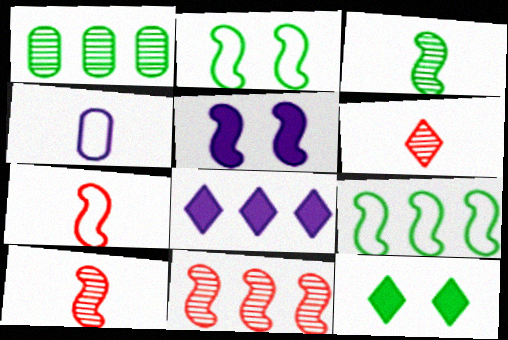[[4, 11, 12], 
[5, 9, 10]]